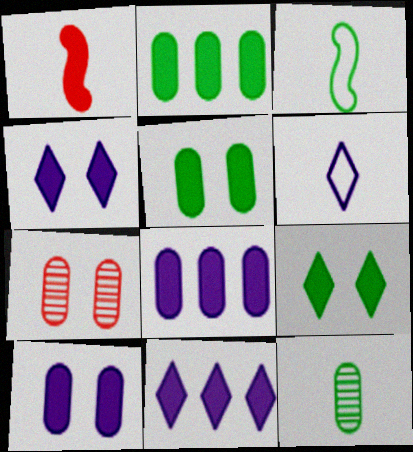[[1, 2, 4], 
[1, 5, 11], 
[1, 6, 12], 
[1, 8, 9], 
[3, 7, 11]]